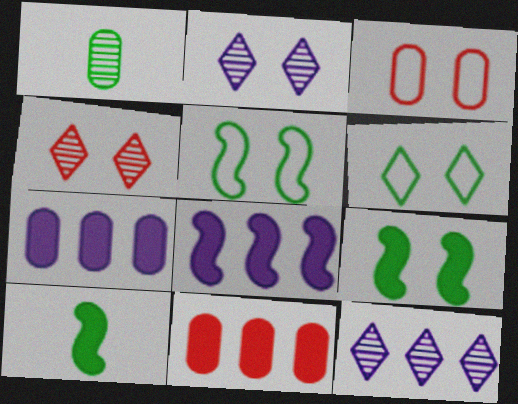[[1, 3, 7], 
[2, 3, 9], 
[3, 10, 12]]